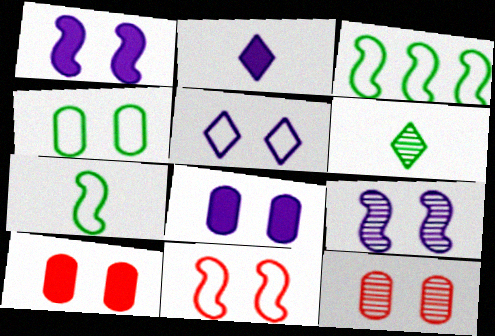[[2, 3, 12], 
[4, 5, 11], 
[4, 8, 12], 
[5, 8, 9]]